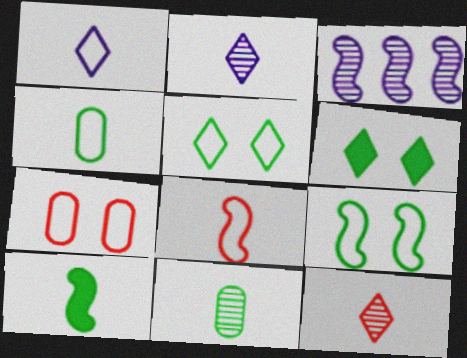[[1, 4, 8]]